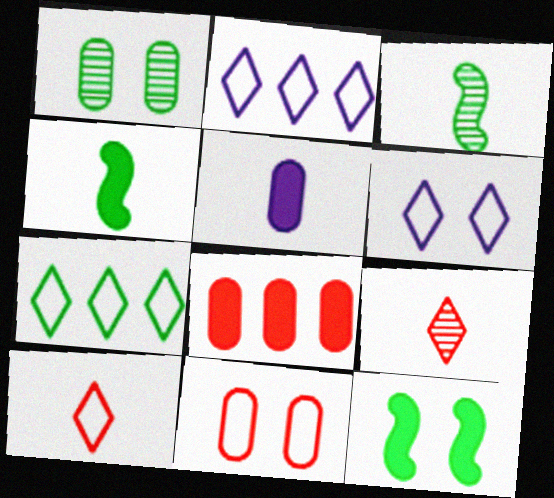[[1, 4, 7], 
[3, 5, 10], 
[3, 6, 8], 
[6, 7, 10]]